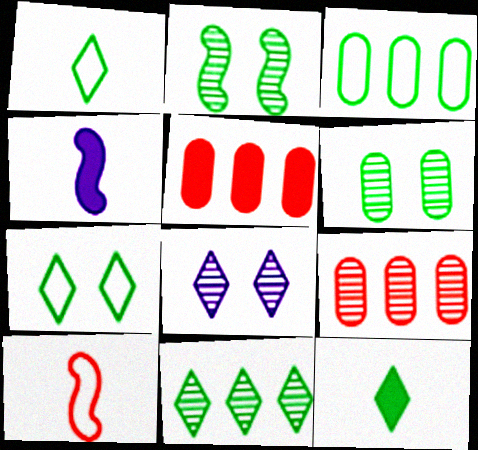[[2, 3, 12], 
[4, 7, 9], 
[7, 11, 12]]